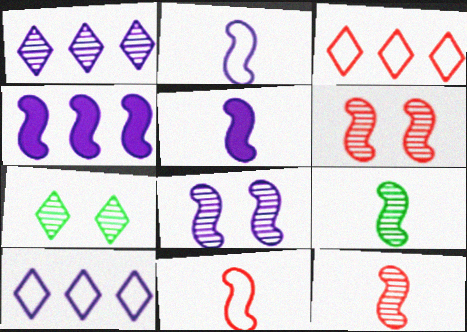[[2, 4, 8], 
[5, 9, 11]]